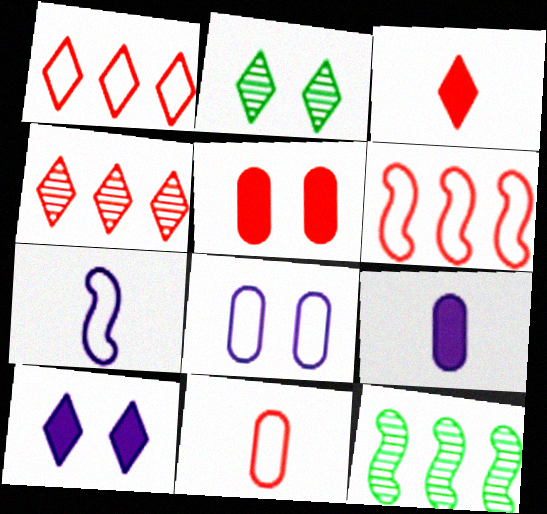[[2, 6, 9], 
[3, 8, 12], 
[10, 11, 12]]